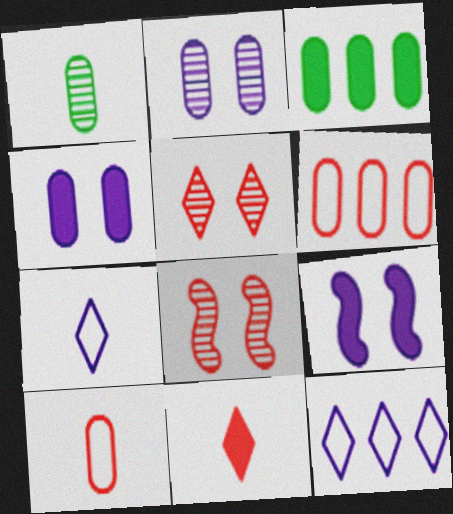[[1, 4, 6], 
[2, 3, 10], 
[3, 7, 8], 
[3, 9, 11], 
[6, 8, 11]]